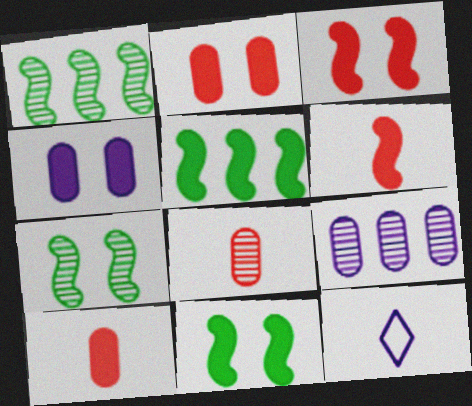[[1, 2, 12]]